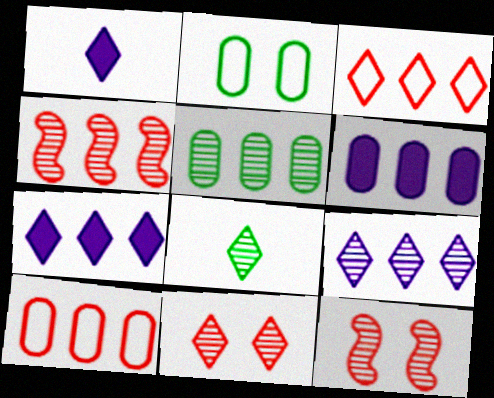[[1, 2, 4], 
[4, 5, 9], 
[5, 6, 10], 
[8, 9, 11]]